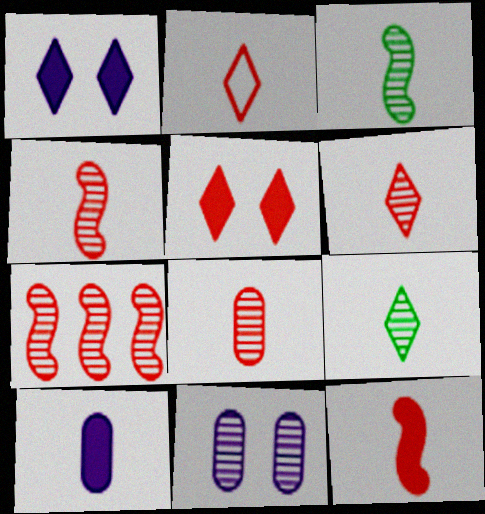[[2, 3, 10], 
[2, 8, 12], 
[4, 6, 8], 
[7, 9, 11]]